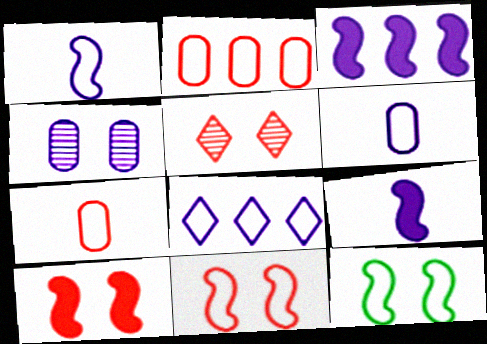[[4, 8, 9], 
[7, 8, 12]]